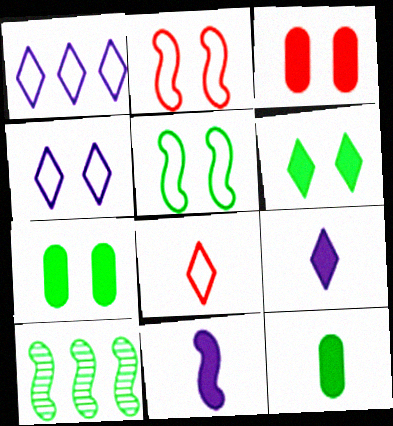[[2, 10, 11]]